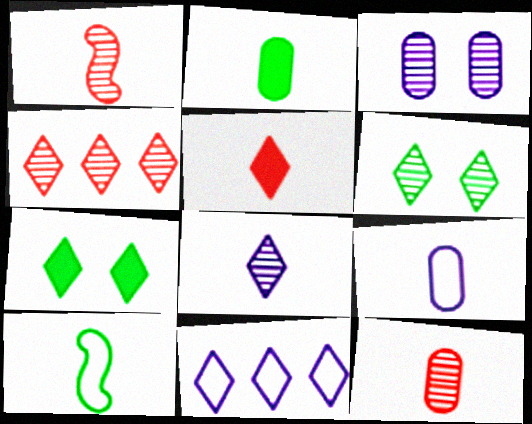[[2, 9, 12], 
[4, 6, 8], 
[5, 6, 11]]